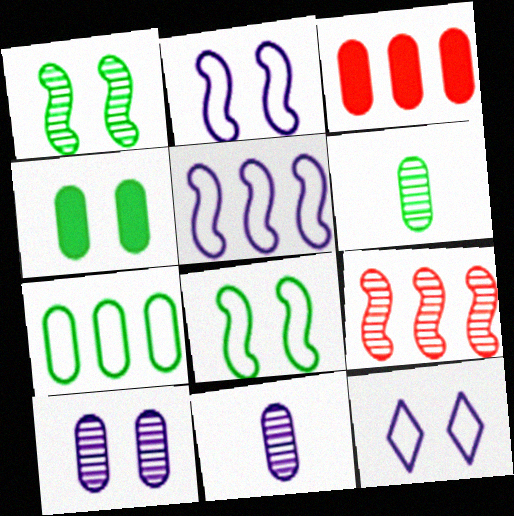[[4, 6, 7]]